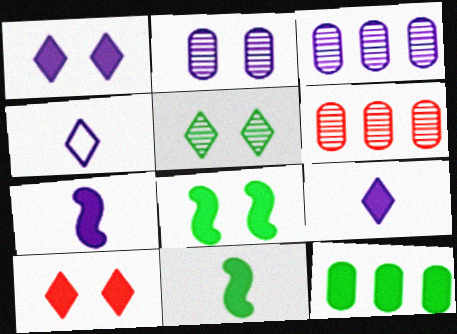[[4, 6, 8], 
[7, 10, 12]]